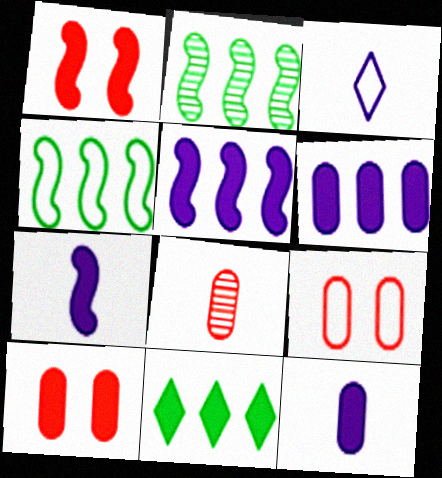[[1, 11, 12], 
[2, 3, 10], 
[3, 4, 9], 
[7, 10, 11]]